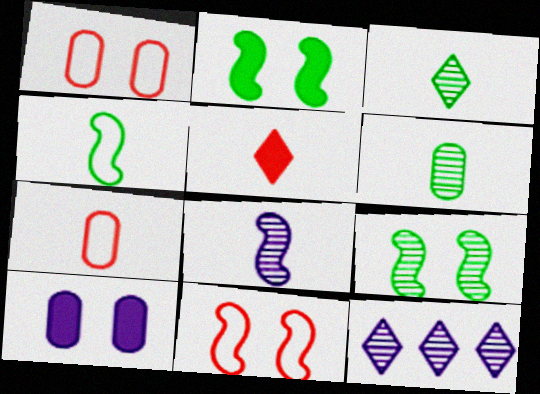[[2, 7, 12]]